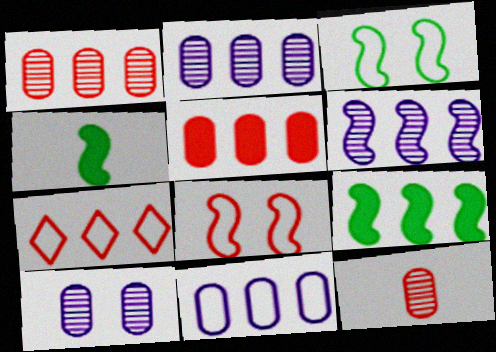[[2, 7, 9], 
[4, 6, 8], 
[4, 7, 10]]